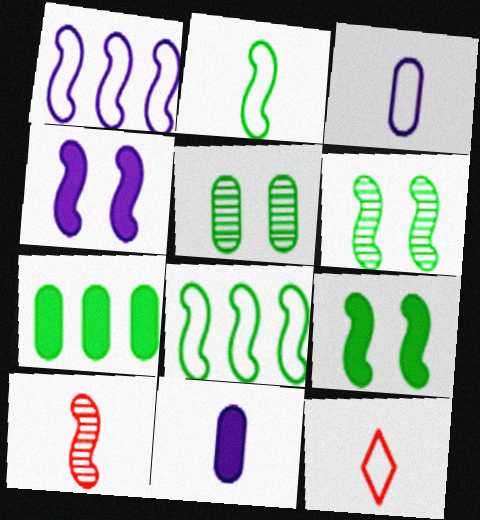[[1, 9, 10], 
[2, 3, 12], 
[4, 8, 10]]